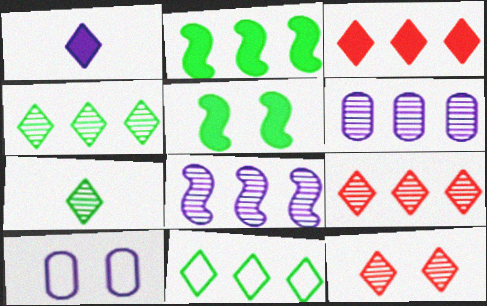[[1, 8, 10], 
[1, 11, 12], 
[5, 10, 12]]